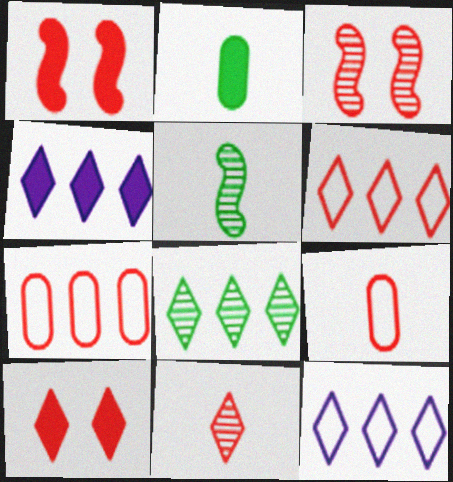[[1, 2, 4], 
[1, 7, 11], 
[2, 3, 12], 
[4, 6, 8], 
[6, 10, 11]]